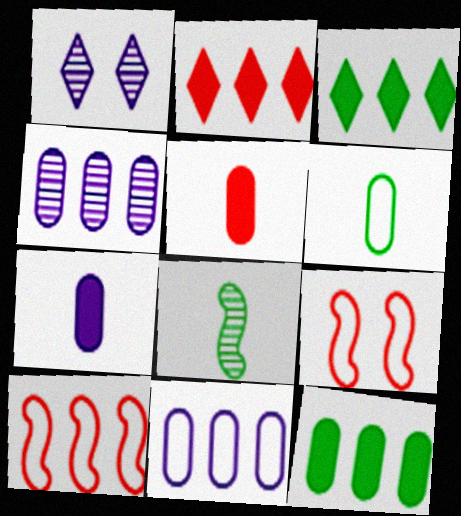[[3, 4, 10]]